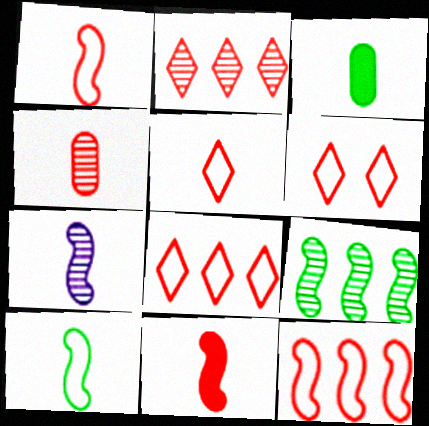[[3, 5, 7], 
[4, 5, 11], 
[5, 6, 8], 
[7, 10, 11]]